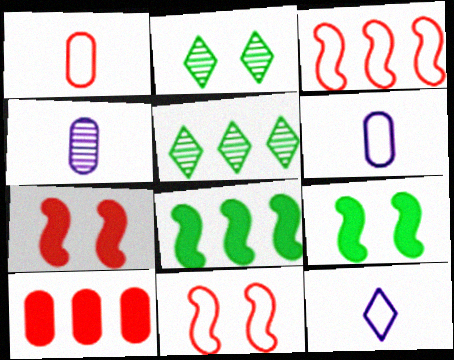[[5, 6, 7]]